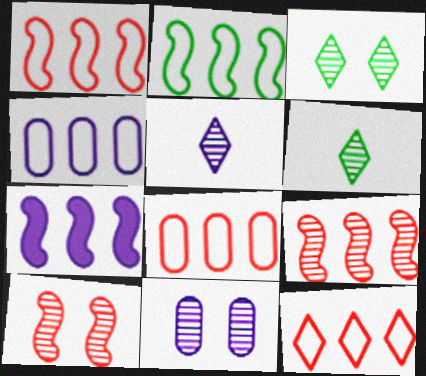[[1, 8, 12], 
[2, 4, 12], 
[2, 7, 9], 
[3, 10, 11], 
[6, 9, 11]]